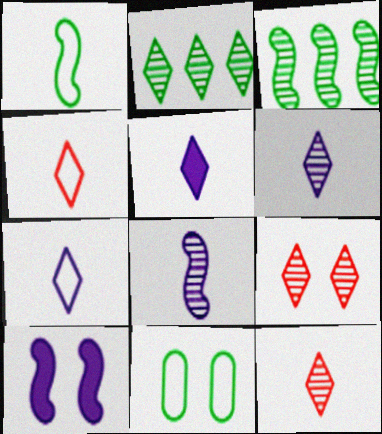[[2, 6, 9], 
[5, 6, 7], 
[9, 10, 11]]